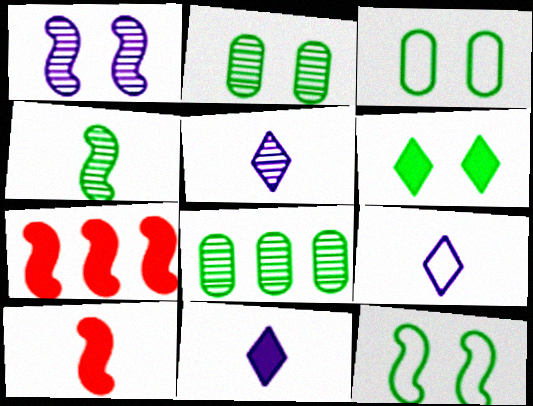[[2, 6, 12], 
[2, 7, 9], 
[3, 5, 7], 
[5, 9, 11]]